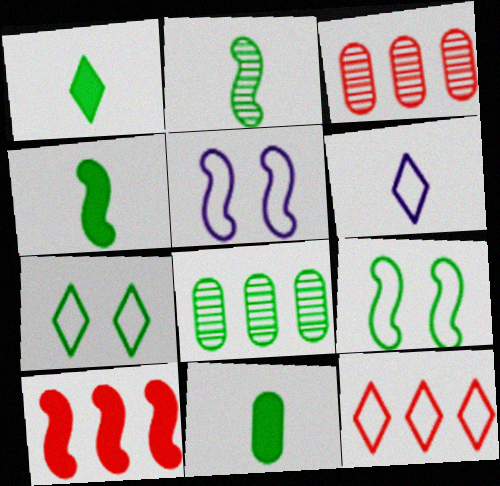[[1, 3, 5], 
[1, 4, 11], 
[1, 8, 9], 
[2, 5, 10], 
[3, 10, 12], 
[4, 7, 8], 
[6, 7, 12]]